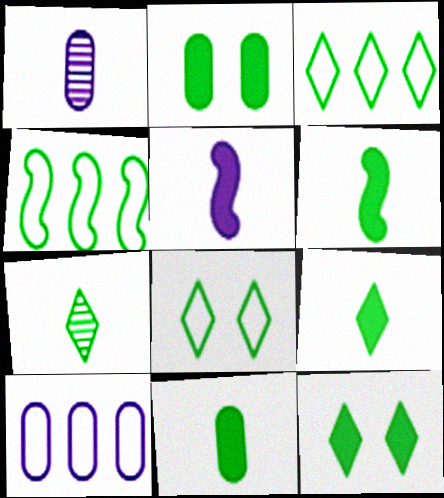[[2, 4, 7], 
[3, 7, 12], 
[6, 9, 11]]